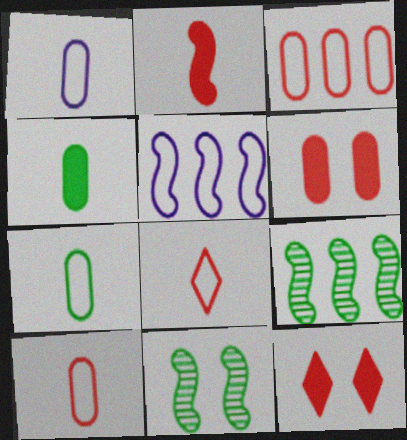[[1, 7, 10], 
[1, 9, 12], 
[2, 5, 11]]